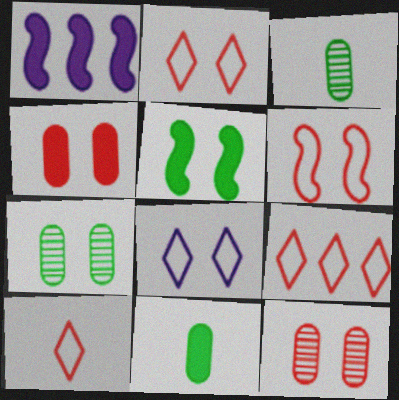[[1, 2, 3], 
[1, 7, 10], 
[2, 9, 10], 
[5, 8, 12]]